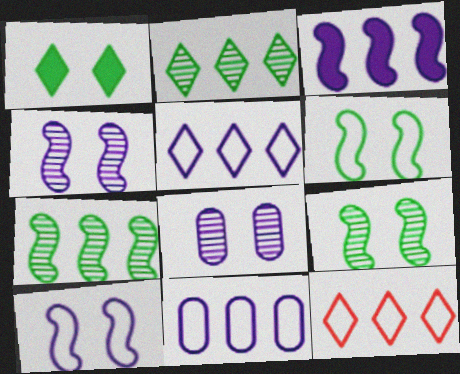[]